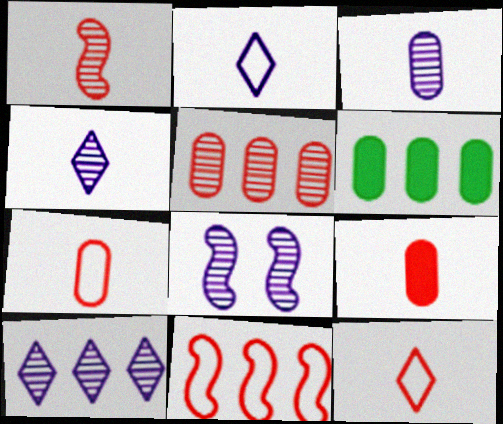[[1, 9, 12], 
[3, 8, 10], 
[6, 8, 12], 
[6, 10, 11]]